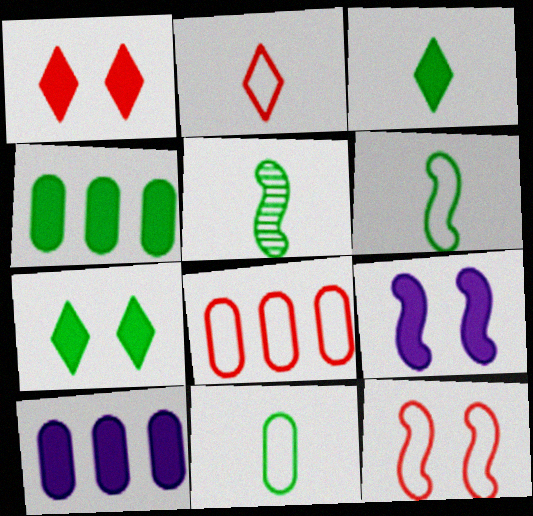[[2, 8, 12], 
[3, 5, 11]]